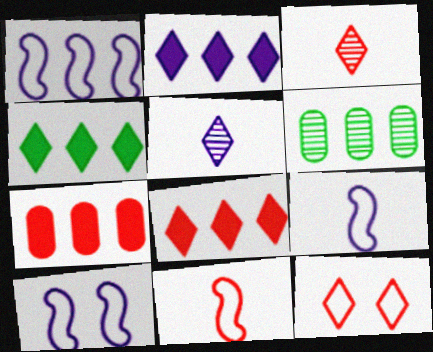[[1, 6, 8], 
[1, 9, 10], 
[2, 4, 8], 
[3, 8, 12], 
[4, 5, 12]]